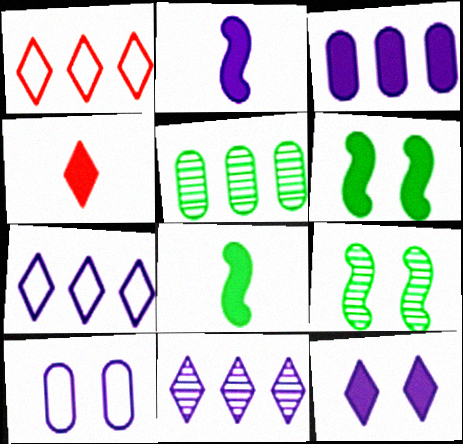[[2, 3, 12], 
[2, 10, 11], 
[3, 4, 6]]